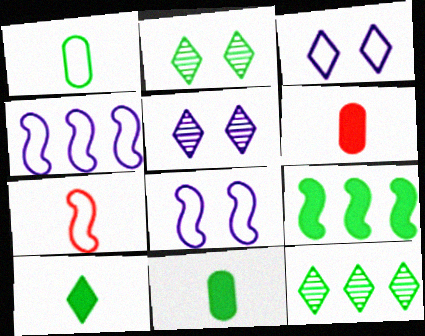[[1, 2, 9], 
[2, 4, 6], 
[6, 8, 12]]